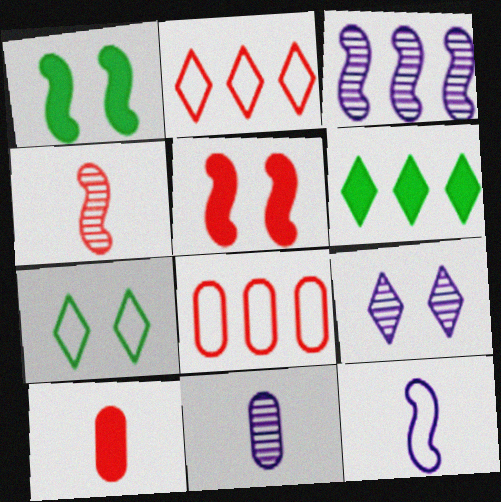[[1, 2, 11], 
[3, 6, 8], 
[3, 7, 10], 
[3, 9, 11], 
[7, 8, 12]]